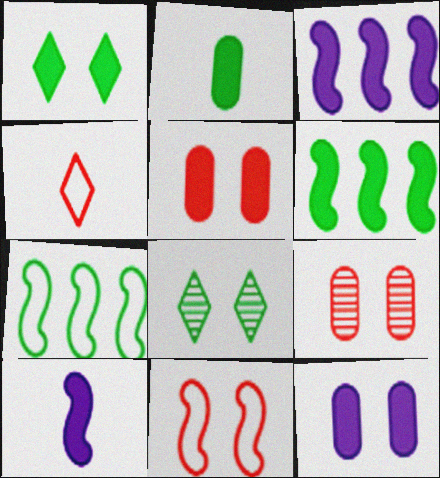[[1, 2, 6], 
[2, 7, 8], 
[8, 11, 12]]